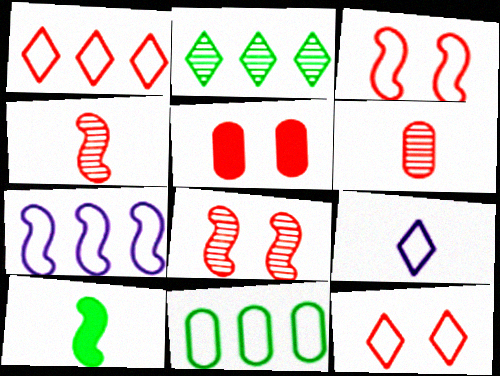[[1, 4, 5], 
[1, 7, 11], 
[3, 9, 11], 
[5, 8, 12], 
[6, 9, 10], 
[7, 8, 10]]